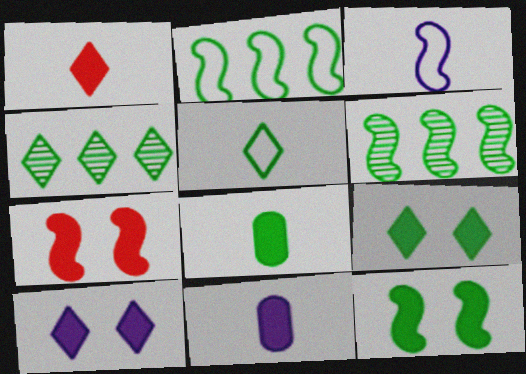[[3, 6, 7], 
[4, 5, 9]]